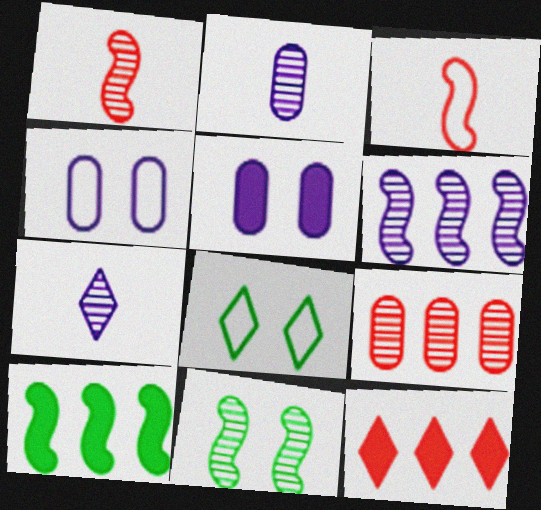[[1, 6, 11], 
[7, 8, 12], 
[7, 9, 11]]